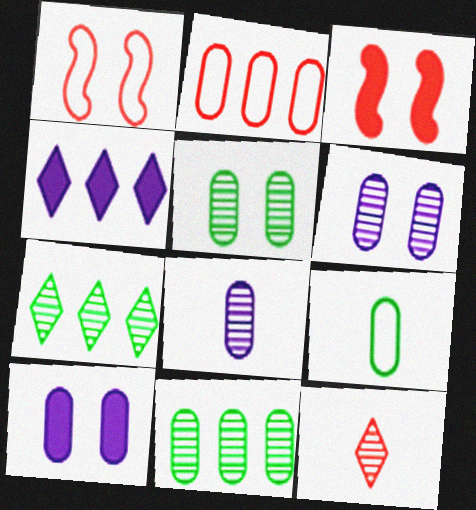[[2, 3, 12]]